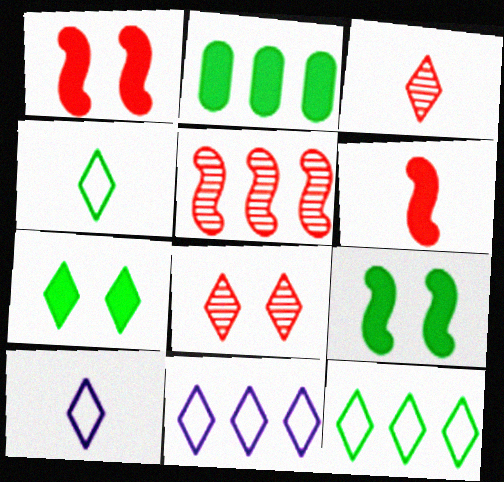[[2, 5, 11], 
[3, 7, 11]]